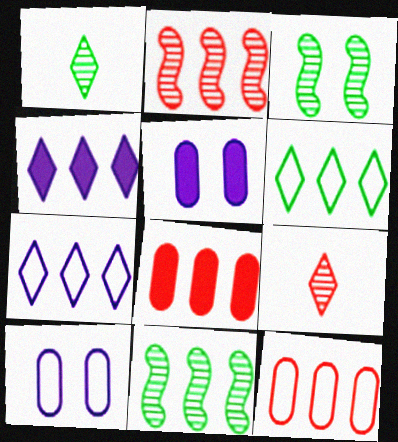[[4, 11, 12], 
[7, 8, 11]]